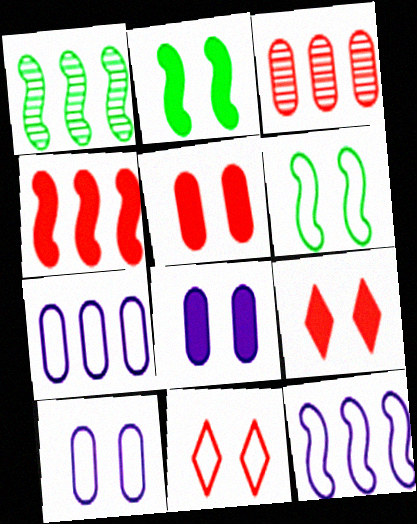[[1, 4, 12], 
[2, 8, 9], 
[6, 10, 11]]